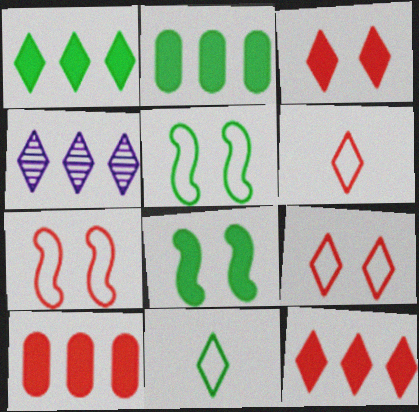[[3, 4, 11]]